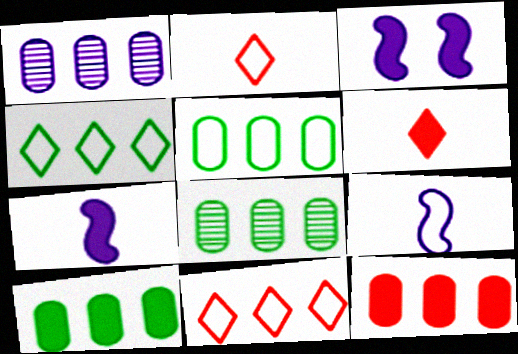[[1, 5, 12], 
[2, 3, 8], 
[3, 6, 10], 
[5, 8, 10]]